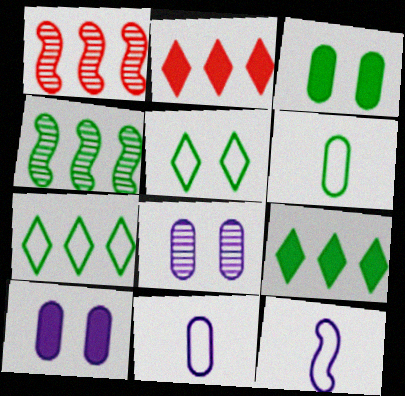[]